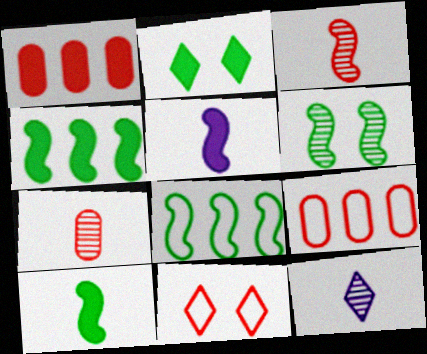[[1, 2, 5], 
[1, 3, 11], 
[6, 8, 10]]